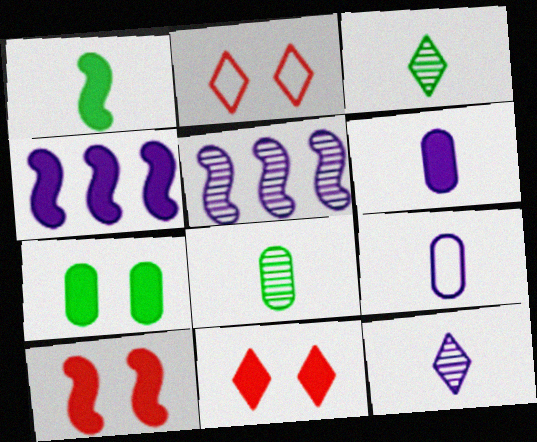[[1, 4, 10], 
[2, 4, 8]]